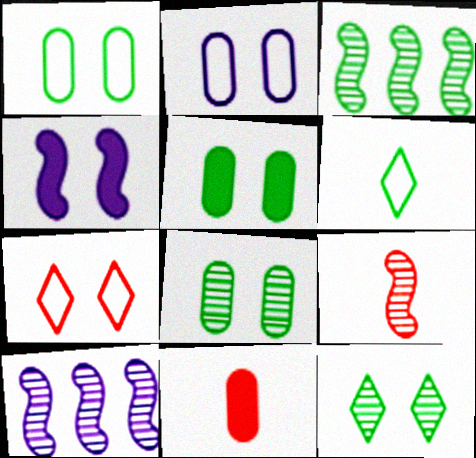[[1, 5, 8], 
[3, 5, 6], 
[4, 7, 8]]